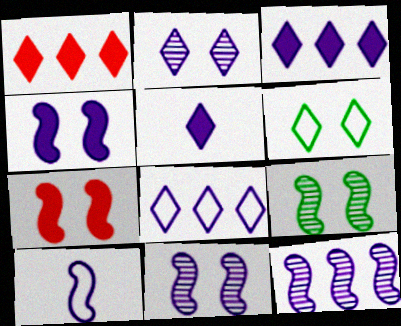[[2, 5, 8], 
[4, 10, 12]]